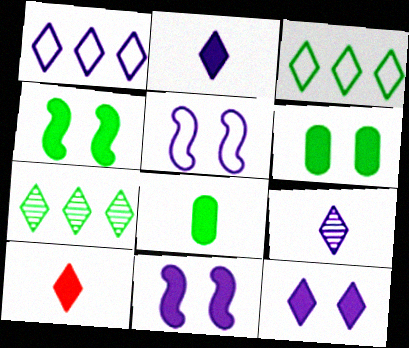[[1, 9, 12]]